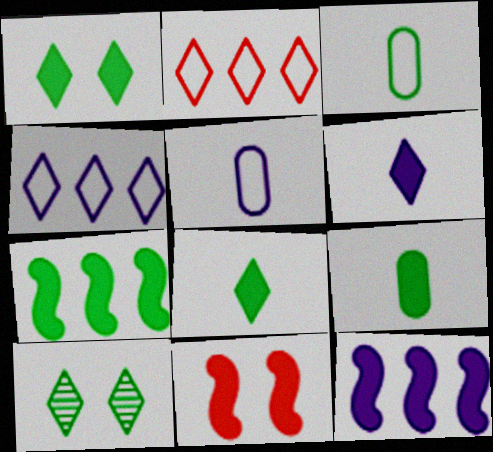[[1, 7, 9], 
[2, 6, 10], 
[3, 7, 10]]